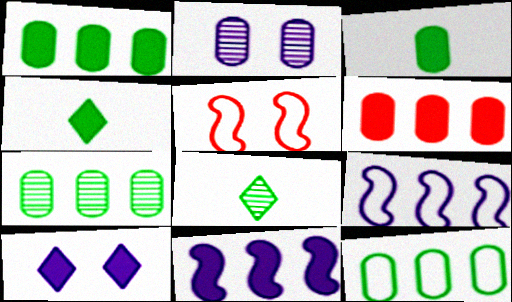[[1, 7, 12]]